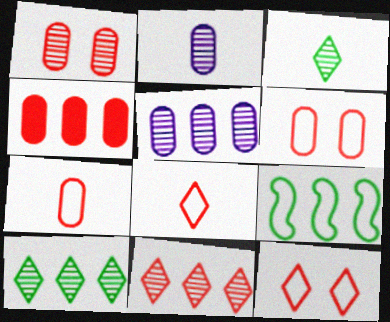[[1, 4, 7]]